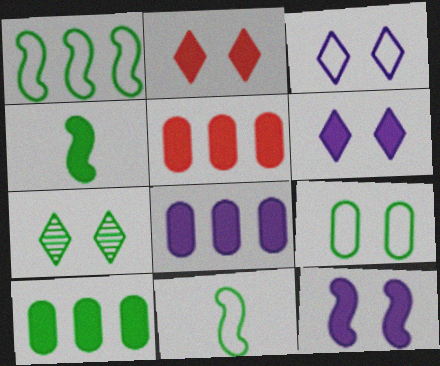[[2, 3, 7], 
[2, 4, 8], 
[4, 5, 6], 
[5, 8, 10], 
[7, 10, 11]]